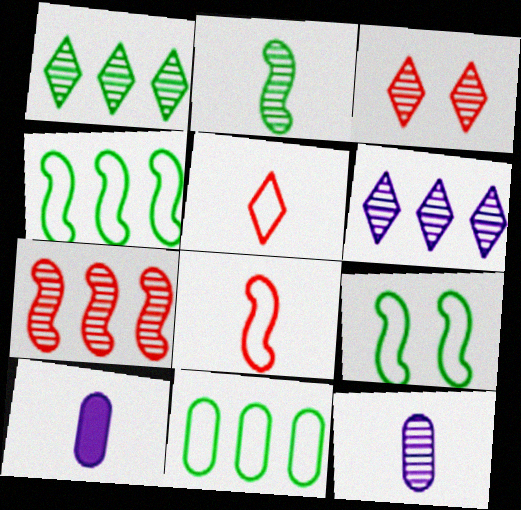[[2, 5, 10], 
[3, 4, 10]]